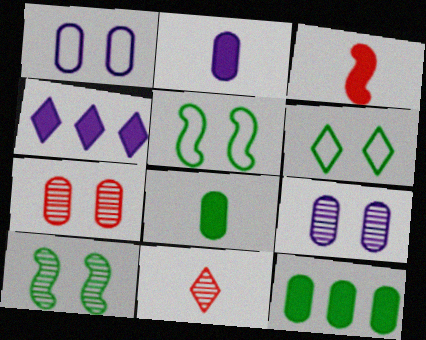[[4, 6, 11]]